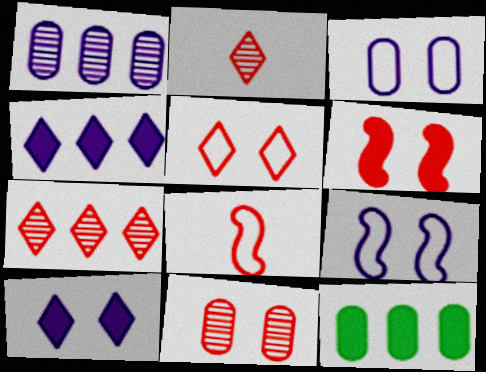[[2, 9, 12], 
[5, 6, 11]]